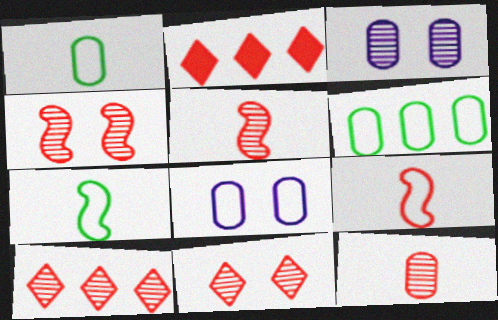[[2, 3, 7], 
[4, 10, 12]]